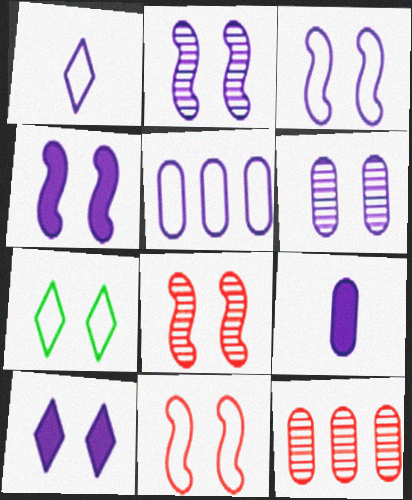[[1, 3, 5], 
[2, 3, 4], 
[3, 6, 10], 
[5, 6, 9]]